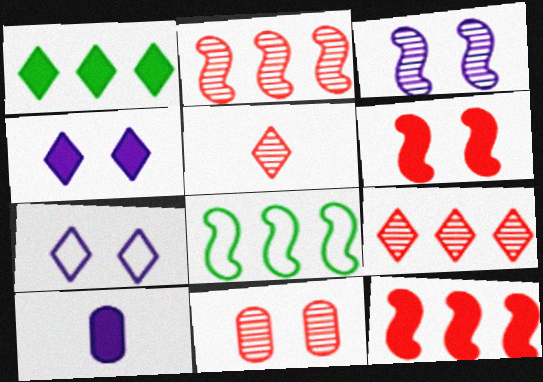[[1, 5, 7], 
[1, 6, 10], 
[2, 5, 11]]